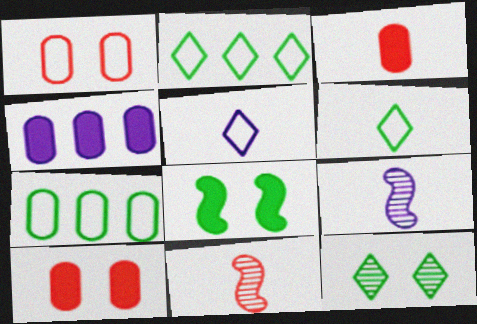[[2, 9, 10], 
[3, 6, 9]]